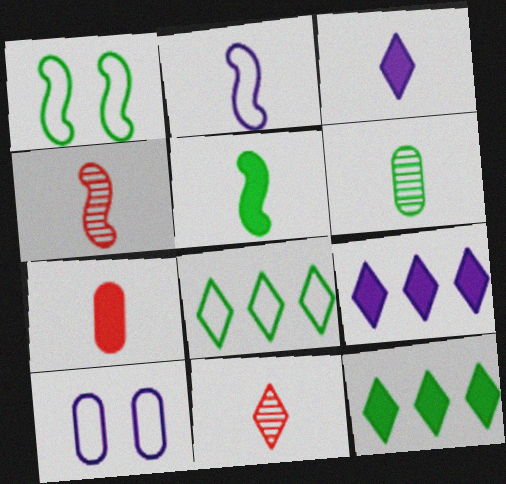[[1, 6, 12], 
[2, 4, 5], 
[3, 5, 7], 
[4, 10, 12]]